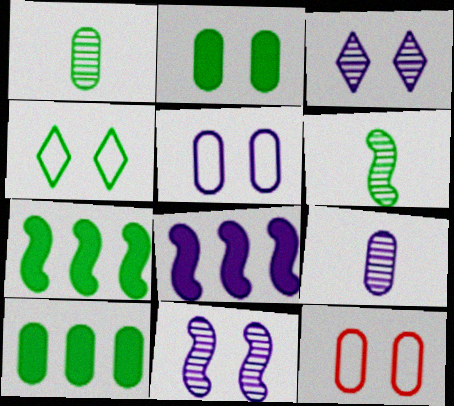[[1, 4, 7], 
[4, 6, 10], 
[9, 10, 12]]